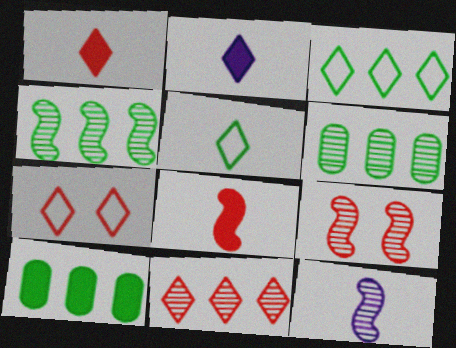[[1, 7, 11], 
[3, 4, 10], 
[4, 9, 12], 
[7, 10, 12]]